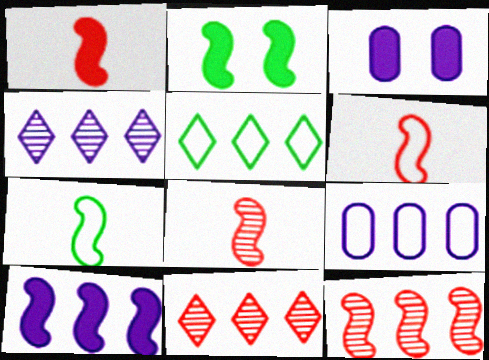[[1, 2, 10], 
[1, 6, 8], 
[3, 5, 8], 
[3, 7, 11], 
[4, 9, 10]]